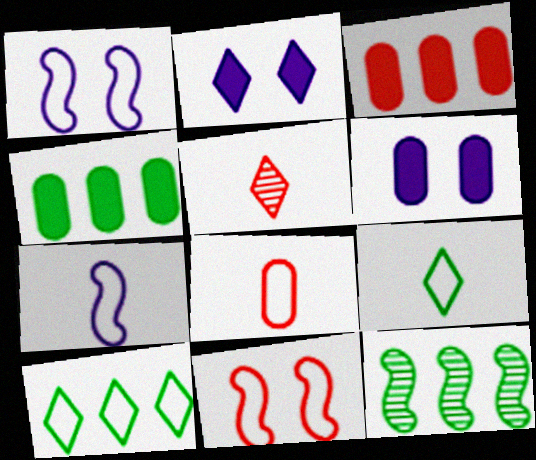[[1, 4, 5], 
[1, 8, 10], 
[2, 5, 10], 
[2, 8, 12], 
[3, 5, 11], 
[4, 10, 12], 
[7, 8, 9]]